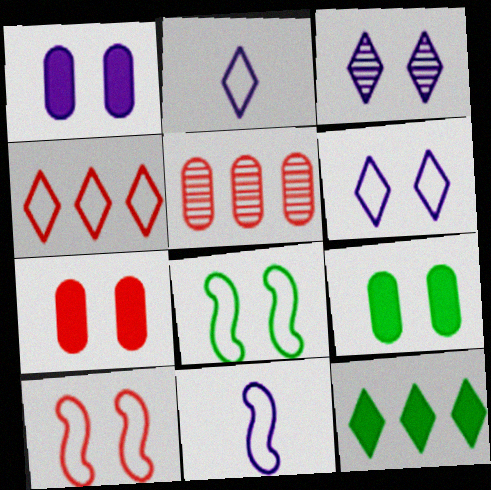[[1, 7, 9], 
[3, 7, 8], 
[3, 9, 10]]